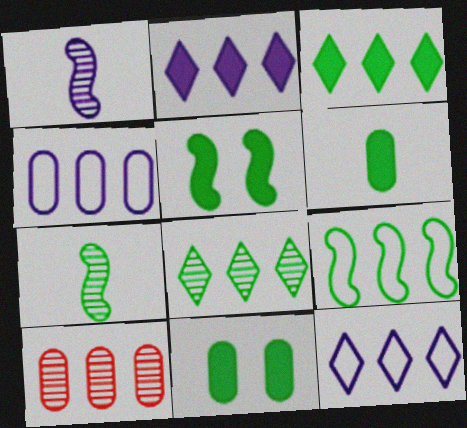[[2, 9, 10], 
[3, 5, 6], 
[5, 7, 9]]